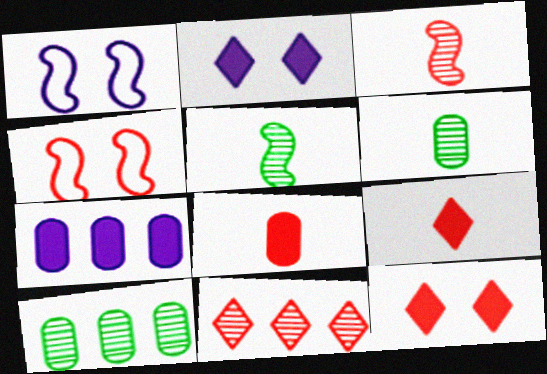[[1, 9, 10], 
[4, 8, 11]]